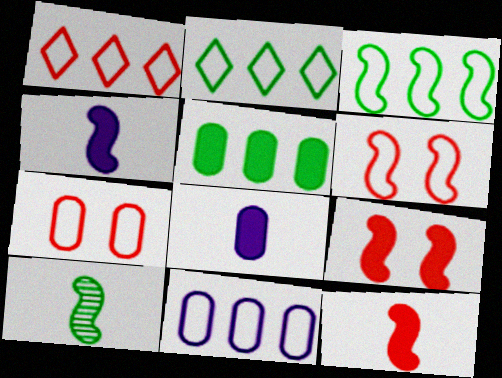[[1, 3, 11]]